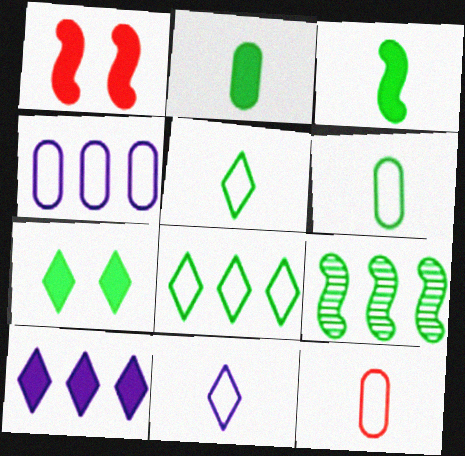[[1, 2, 10], 
[6, 7, 9]]